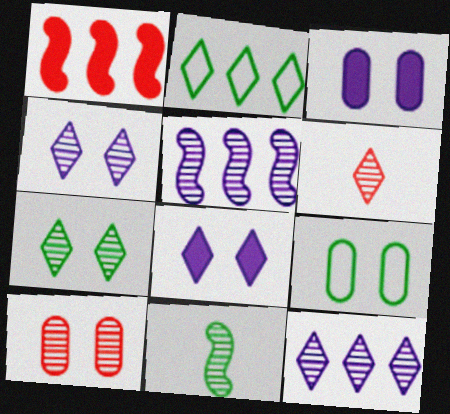[[2, 6, 8], 
[3, 9, 10], 
[6, 7, 12], 
[10, 11, 12]]